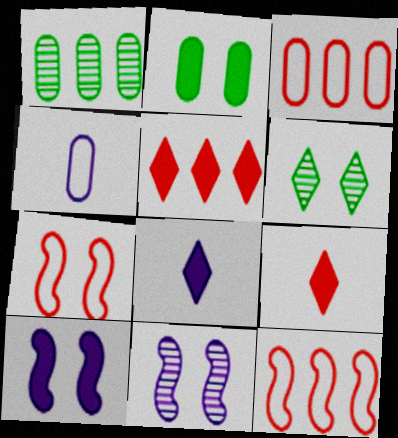[[1, 7, 8]]